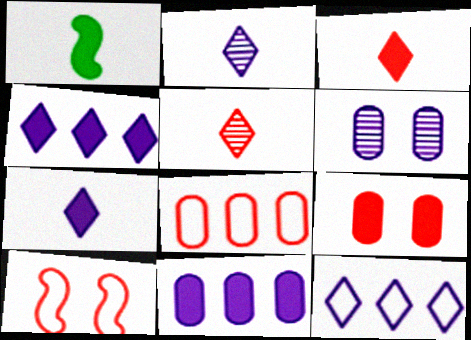[[1, 4, 9]]